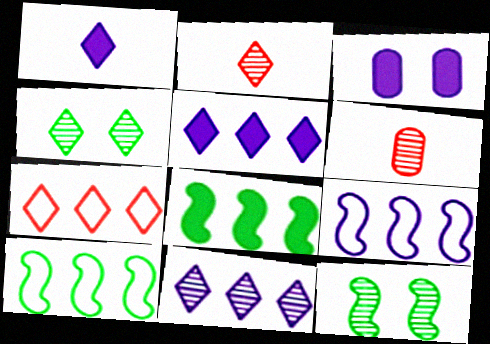[[1, 4, 7], 
[2, 3, 10], 
[2, 4, 11], 
[6, 11, 12]]